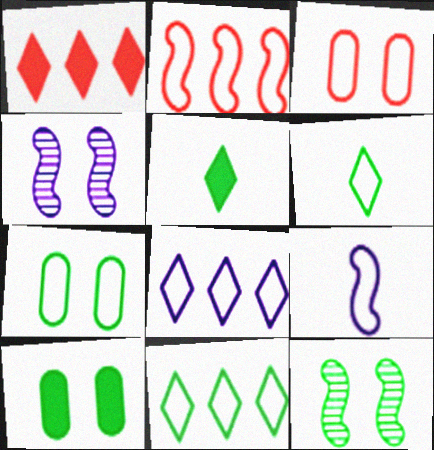[[3, 9, 11]]